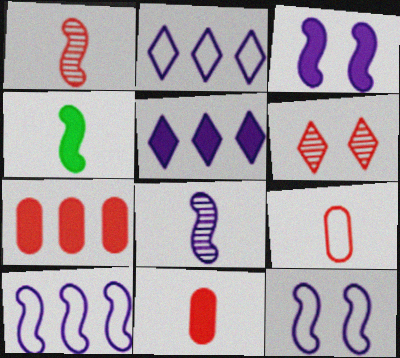[[3, 8, 10]]